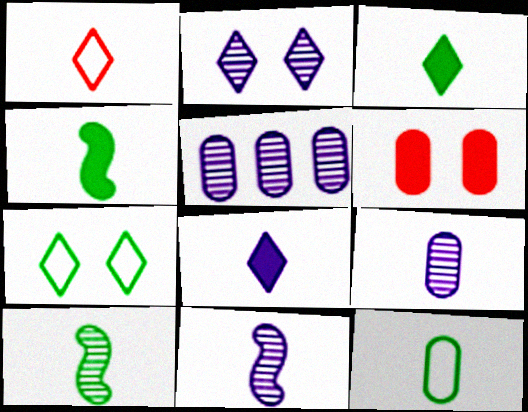[[1, 4, 9], 
[2, 5, 11], 
[3, 10, 12], 
[5, 6, 12]]